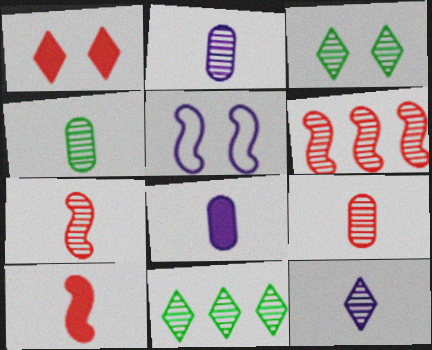[[2, 3, 6], 
[2, 4, 9], 
[4, 7, 12]]